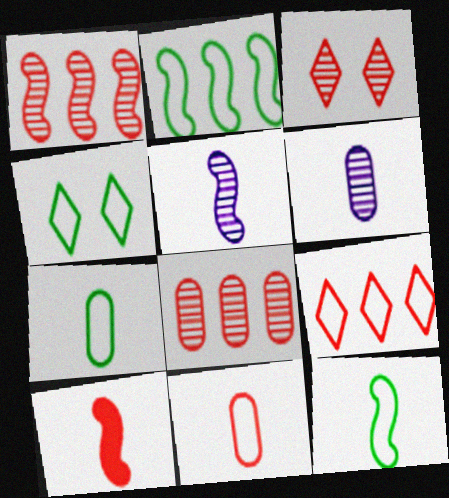[[2, 4, 7], 
[5, 10, 12]]